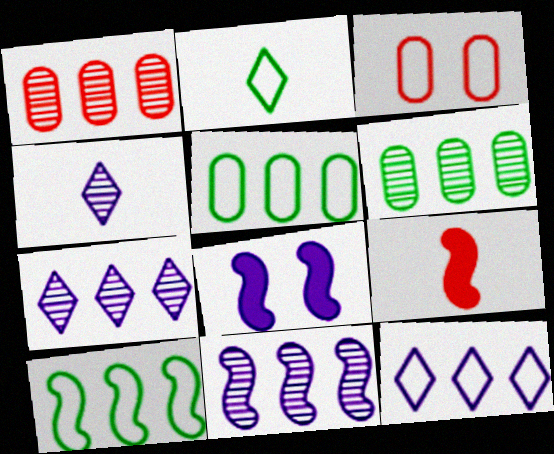[[1, 2, 8]]